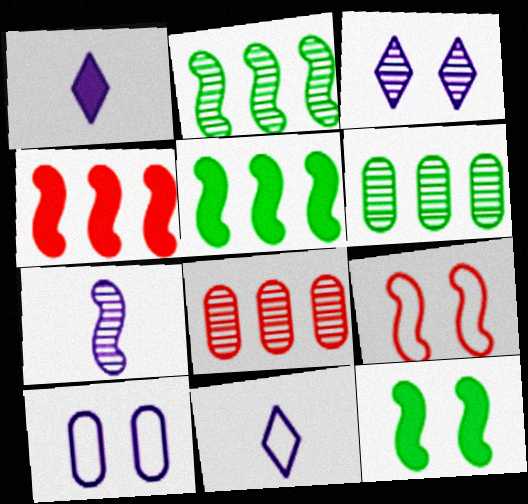[[1, 6, 9], 
[5, 7, 9], 
[8, 11, 12]]